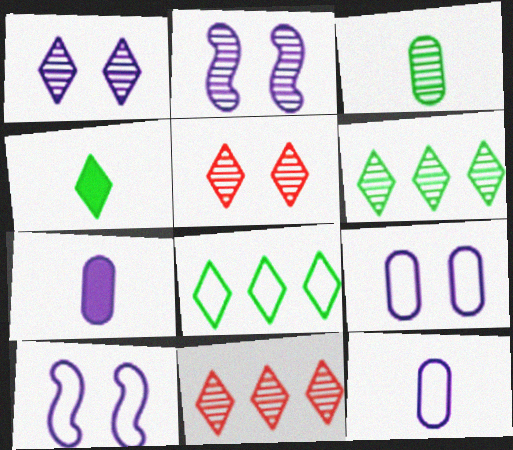[[2, 3, 11]]